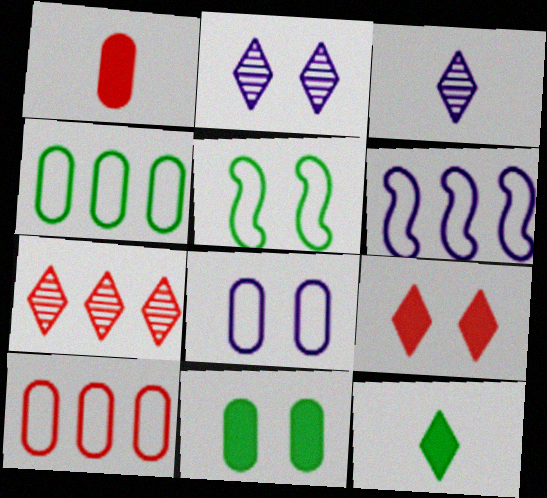[]